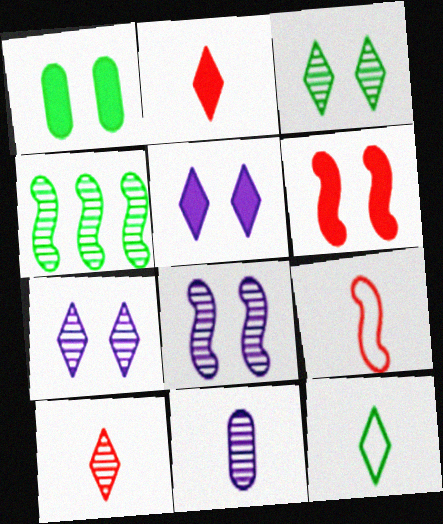[[1, 4, 12], 
[1, 5, 6]]